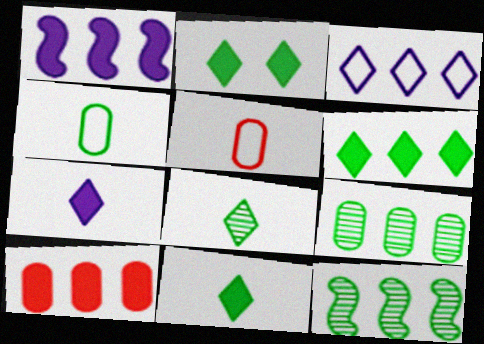[[1, 6, 10], 
[2, 4, 12], 
[2, 6, 11], 
[3, 10, 12]]